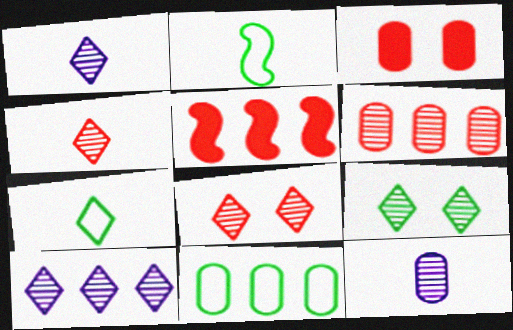[[2, 3, 10], 
[3, 11, 12], 
[4, 9, 10], 
[5, 10, 11]]